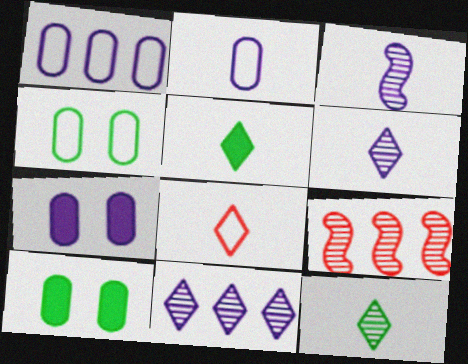[[5, 6, 8]]